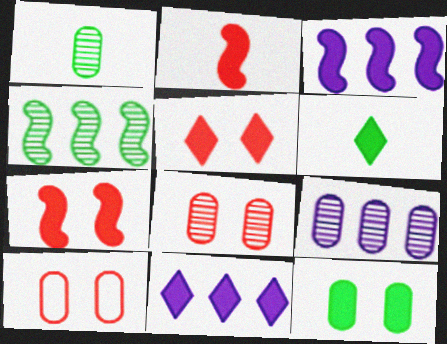[[1, 8, 9], 
[2, 11, 12], 
[5, 6, 11]]